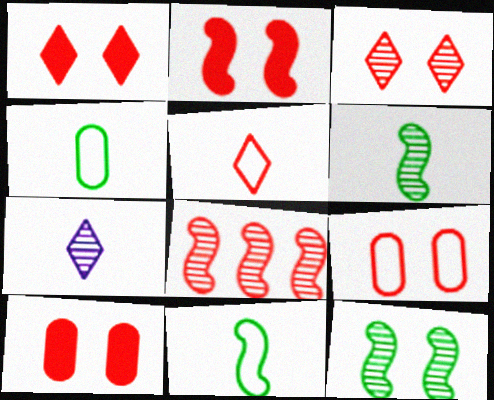[[1, 2, 10], 
[2, 3, 9], 
[5, 8, 10]]